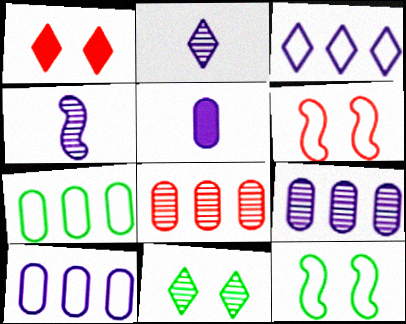[[1, 4, 7], 
[4, 8, 11]]